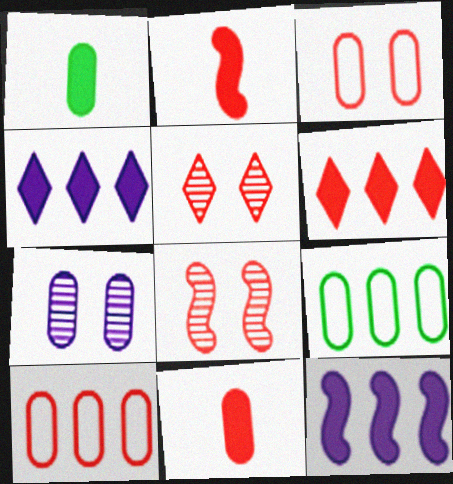[[1, 7, 10], 
[2, 5, 10], 
[7, 9, 11]]